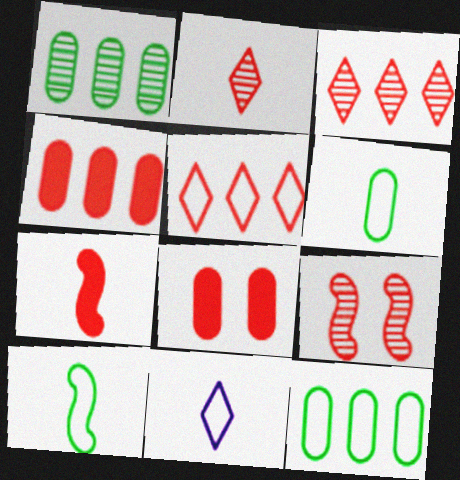[]